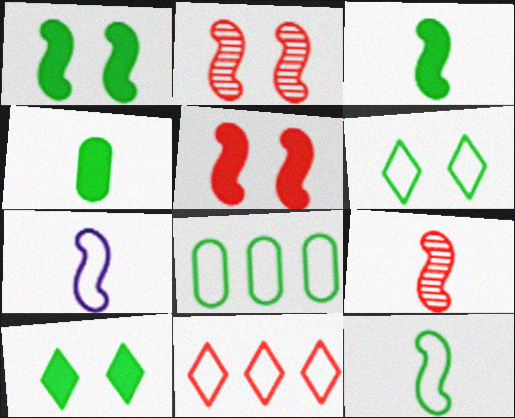[[3, 7, 9], 
[6, 8, 12]]